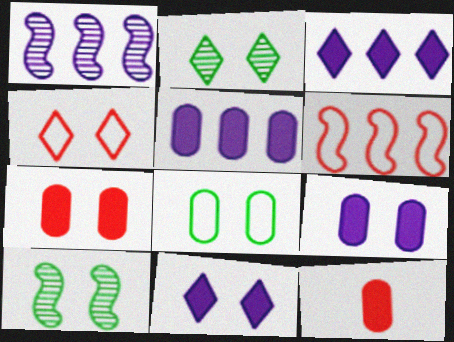[[2, 4, 11], 
[4, 9, 10]]